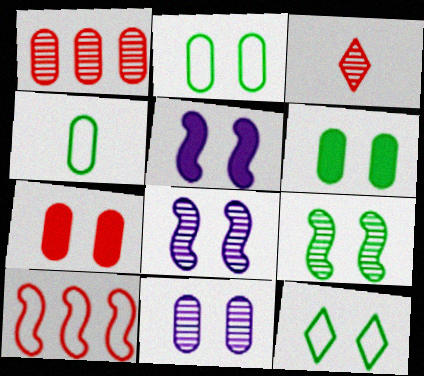[[2, 7, 11], 
[3, 7, 10], 
[6, 9, 12], 
[7, 8, 12]]